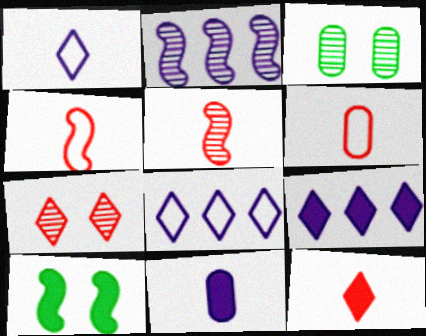[[2, 4, 10], 
[3, 4, 9], 
[5, 6, 12]]